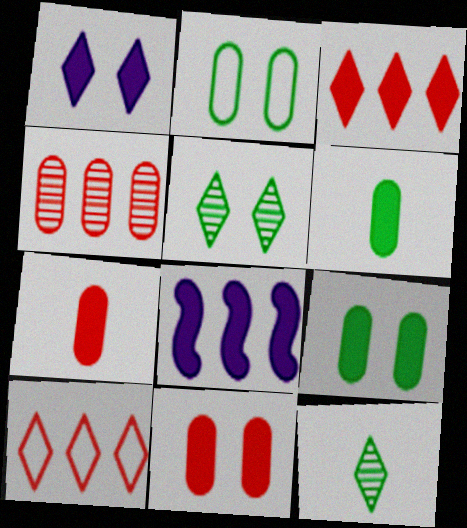[[1, 10, 12]]